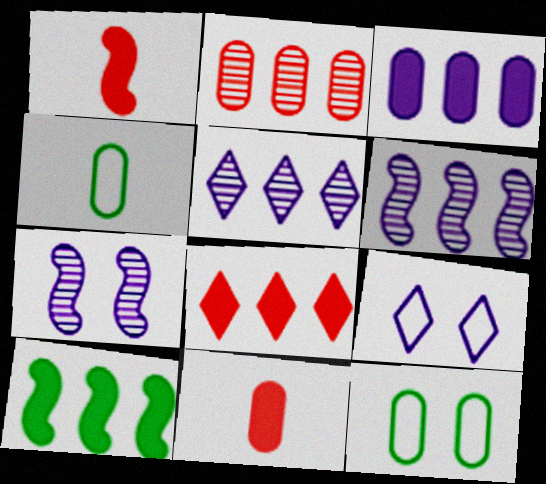[[1, 5, 12], 
[3, 8, 10], 
[4, 7, 8]]